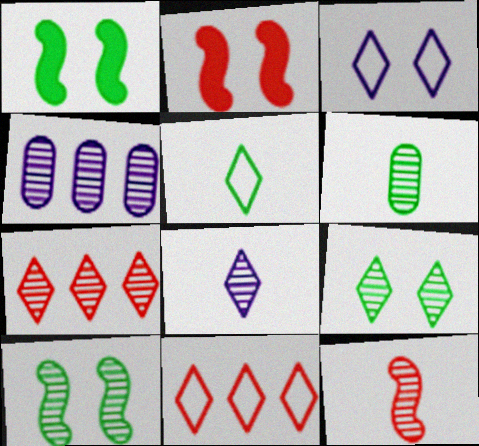[[2, 4, 5], 
[3, 5, 11], 
[4, 9, 12], 
[6, 8, 12], 
[7, 8, 9]]